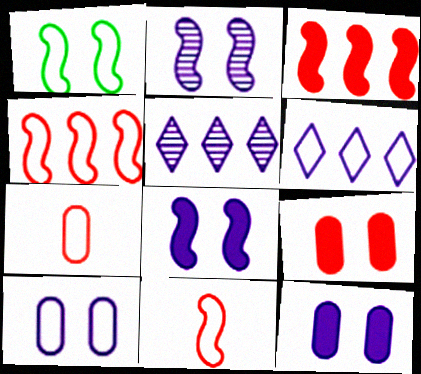[[1, 6, 7]]